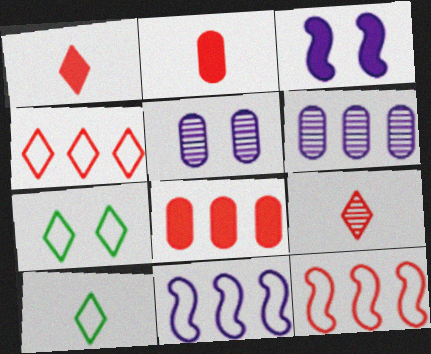[]